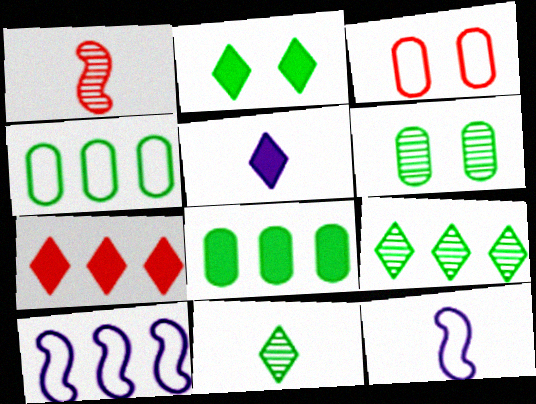[[1, 3, 7], 
[2, 5, 7], 
[6, 7, 12]]